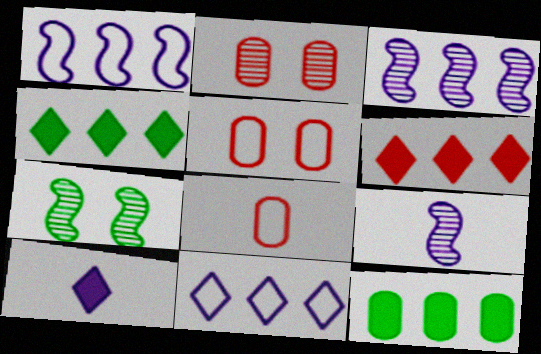[[4, 5, 9]]